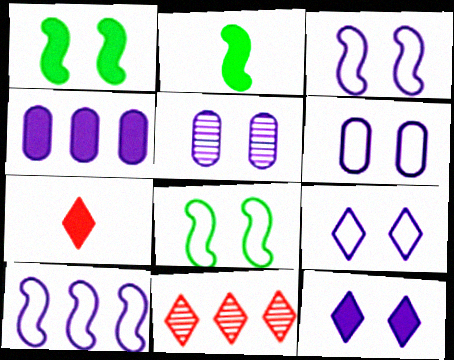[[1, 4, 7], 
[2, 6, 11], 
[3, 5, 12], 
[3, 6, 9]]